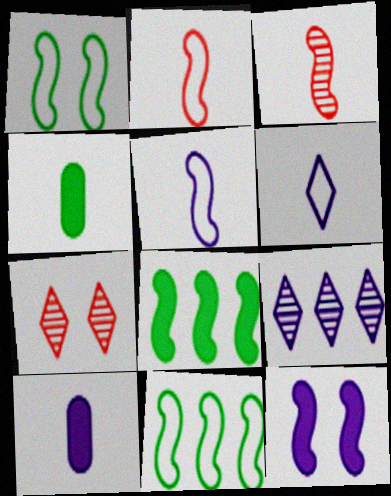[[3, 4, 6], 
[3, 11, 12], 
[7, 10, 11]]